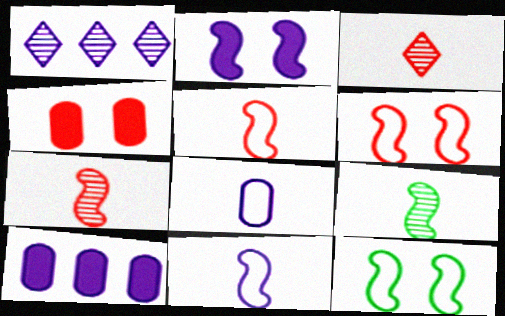[[1, 2, 8], 
[3, 10, 12]]